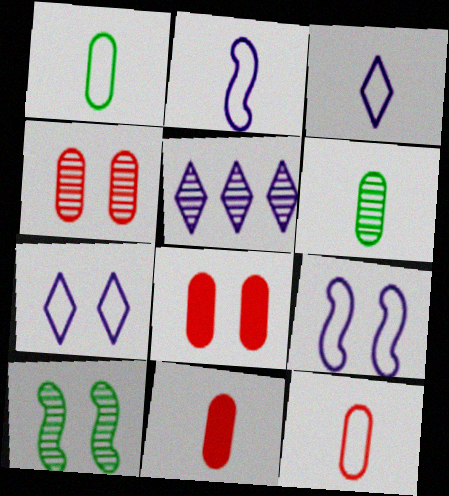[[7, 8, 10]]